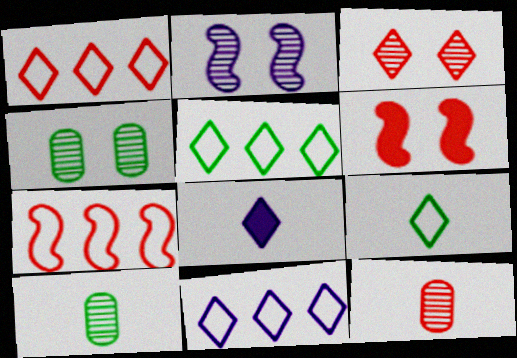[[1, 5, 11], 
[1, 6, 12], 
[2, 3, 4], 
[3, 5, 8], 
[4, 7, 8], 
[6, 10, 11]]